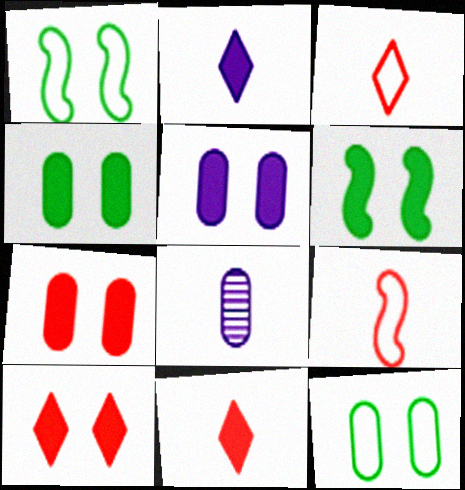[[4, 5, 7], 
[5, 6, 10]]